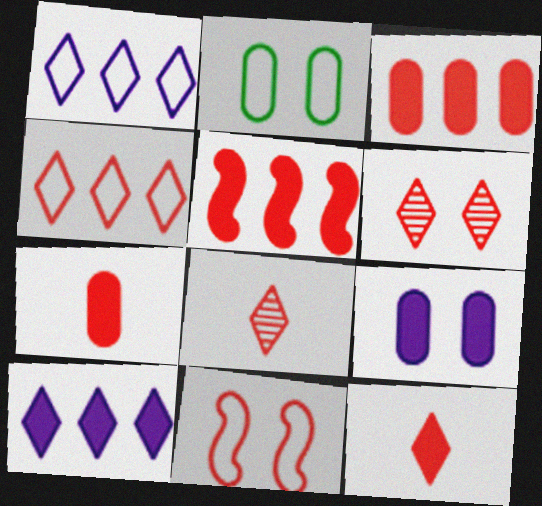[[3, 8, 11], 
[4, 6, 12]]